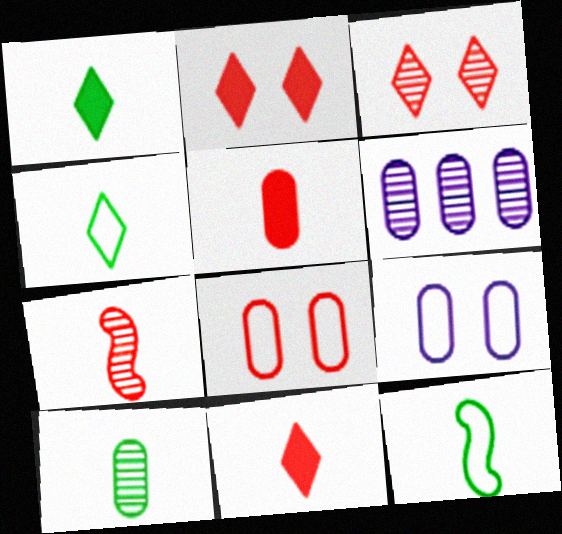[[1, 10, 12], 
[2, 6, 12]]